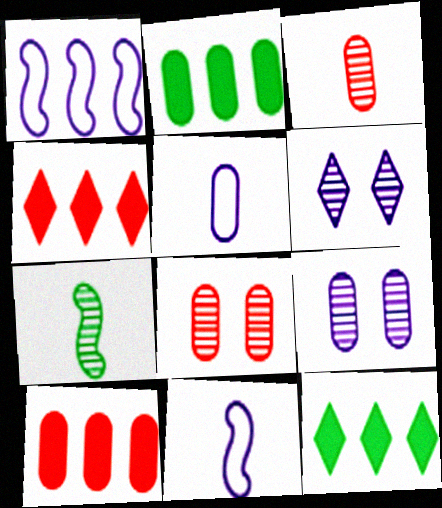[[2, 5, 8], 
[8, 11, 12]]